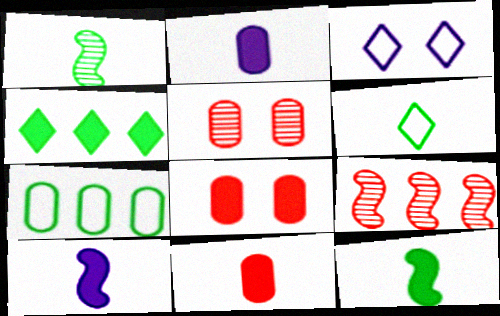[[2, 5, 7], 
[4, 8, 10]]